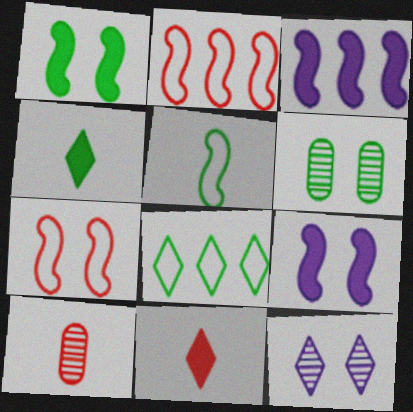[[8, 9, 10], 
[8, 11, 12]]